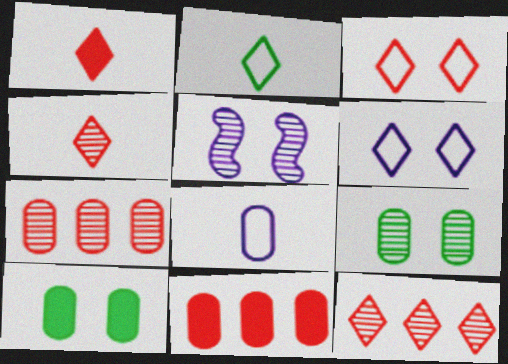[[1, 3, 12], 
[2, 5, 11], 
[3, 5, 10], 
[7, 8, 10], 
[8, 9, 11]]